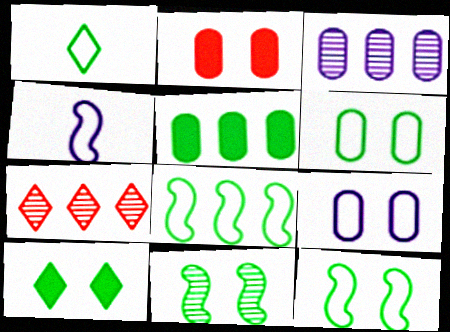[[1, 5, 11], 
[1, 6, 8], 
[6, 10, 11]]